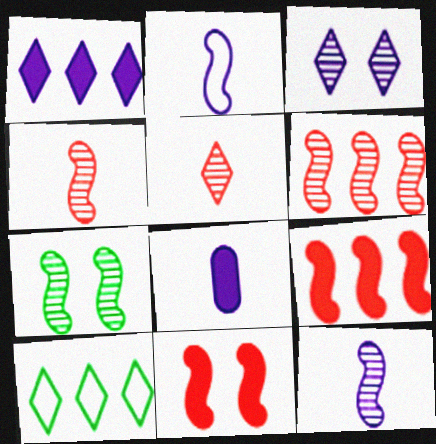[[2, 7, 9], 
[6, 7, 12]]